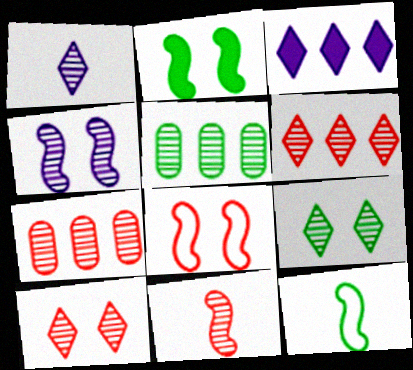[[1, 6, 9], 
[2, 4, 8], 
[7, 10, 11]]